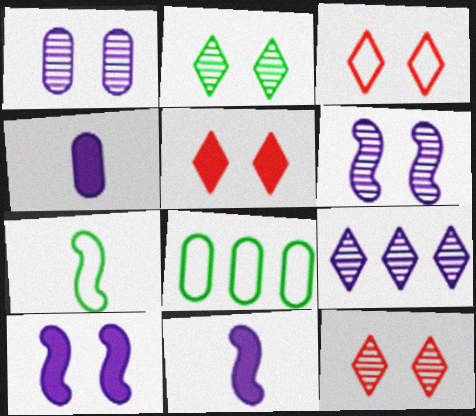[[3, 5, 12], 
[8, 11, 12]]